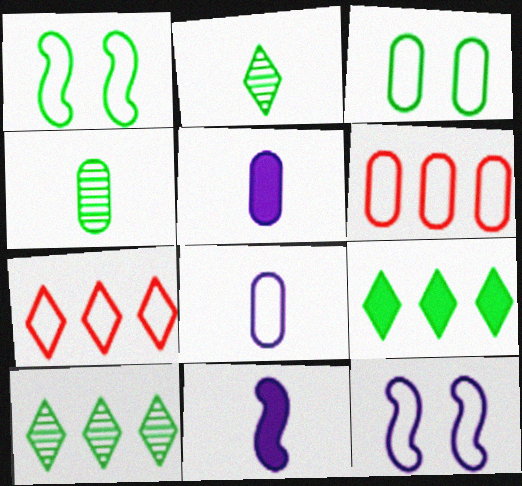[[1, 4, 9], 
[1, 7, 8], 
[3, 6, 8]]